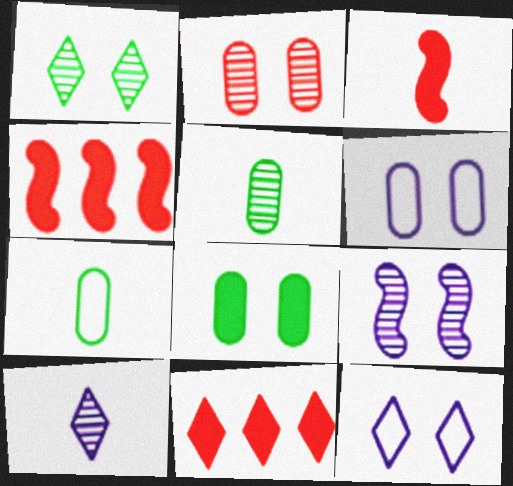[[1, 2, 9], 
[2, 6, 8], 
[3, 7, 10], 
[4, 5, 12], 
[7, 9, 11]]